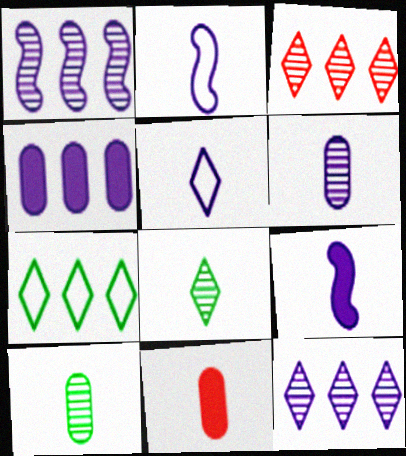[[2, 8, 11], 
[5, 6, 9]]